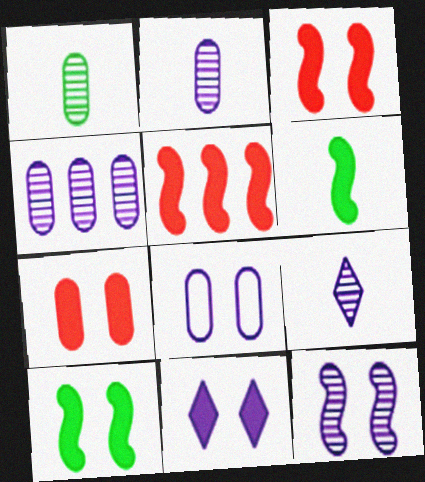[[4, 9, 12], 
[7, 10, 11], 
[8, 11, 12]]